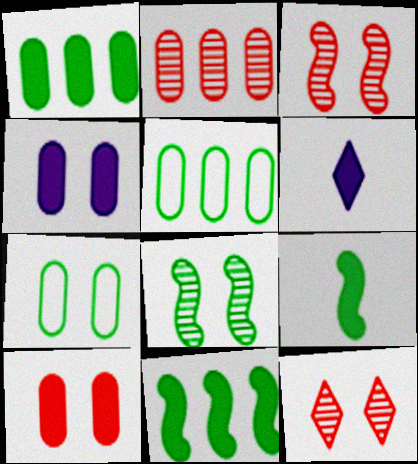[[3, 5, 6], 
[6, 10, 11]]